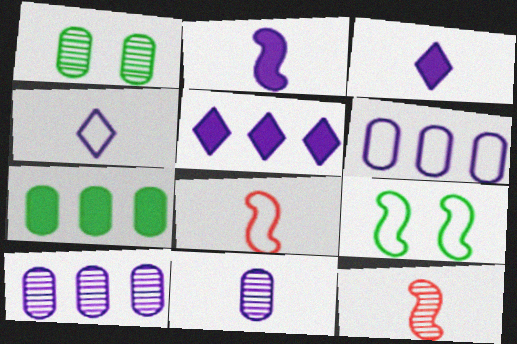[[1, 5, 8], 
[2, 4, 11]]